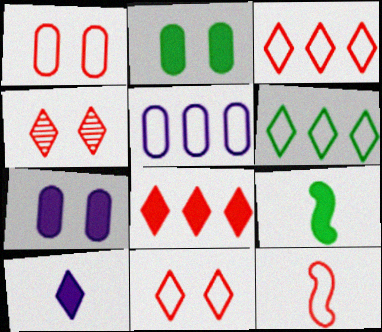[[1, 3, 12], 
[4, 5, 9], 
[4, 6, 10], 
[7, 8, 9]]